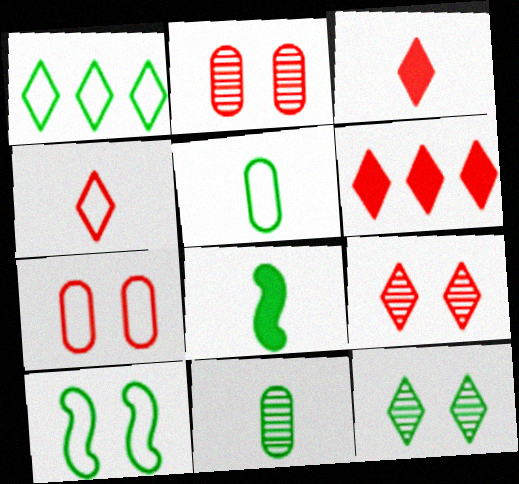[[1, 5, 10], 
[4, 6, 9]]